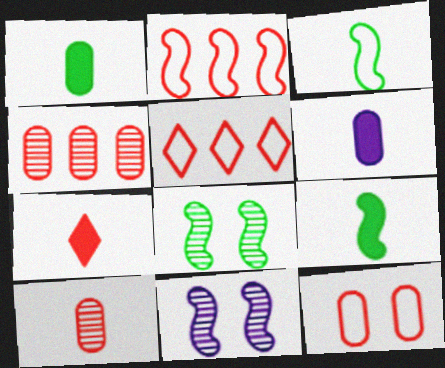[[1, 5, 11], 
[2, 9, 11], 
[5, 6, 8], 
[6, 7, 9]]